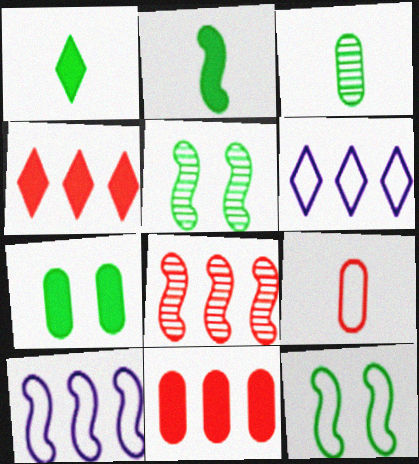[[6, 9, 12]]